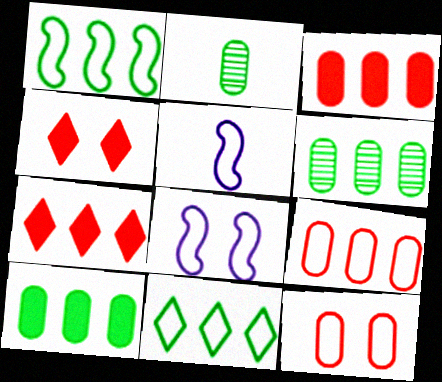[[2, 7, 8], 
[4, 5, 6], 
[5, 11, 12]]